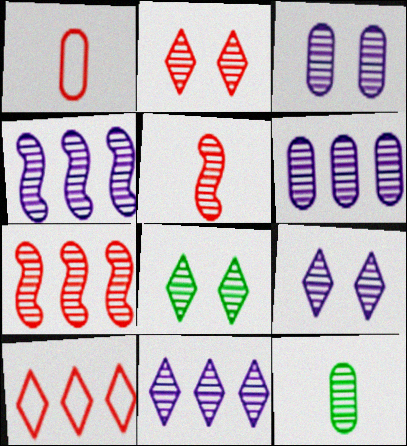[[2, 4, 12], 
[2, 8, 9], 
[4, 6, 11], 
[5, 6, 8], 
[7, 9, 12]]